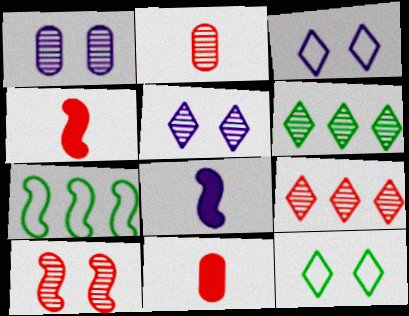[[2, 9, 10], 
[5, 7, 11], 
[7, 8, 10]]